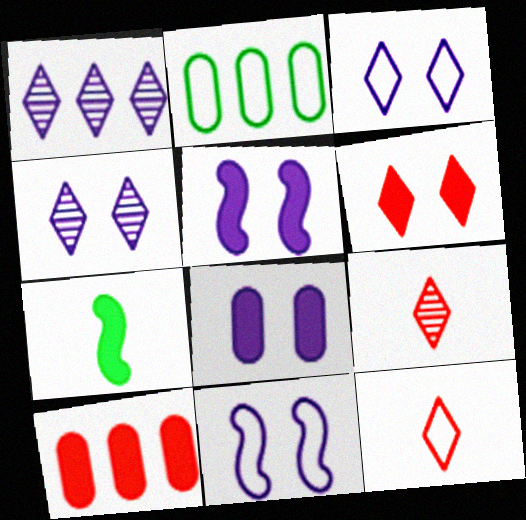[[2, 5, 9], 
[2, 11, 12], 
[4, 8, 11]]